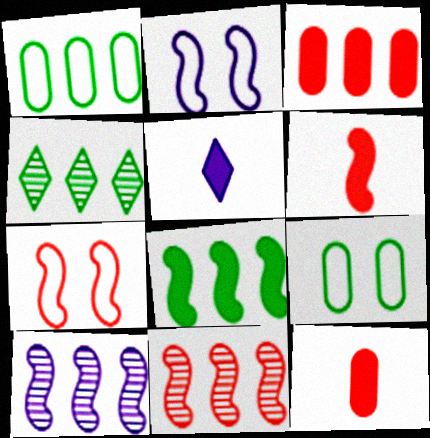[[1, 4, 8], 
[2, 4, 12], 
[5, 9, 11], 
[6, 7, 11]]